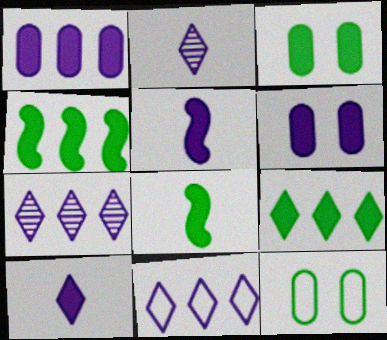[[3, 8, 9]]